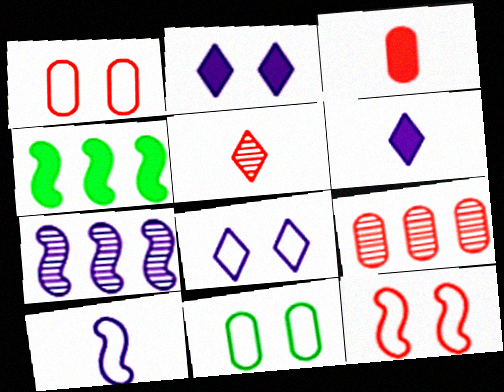[[1, 3, 9], 
[2, 3, 4], 
[8, 11, 12]]